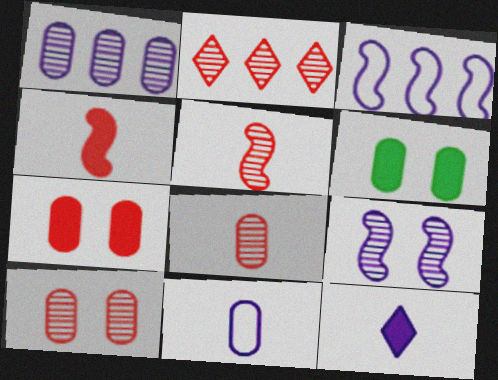[[2, 5, 10]]